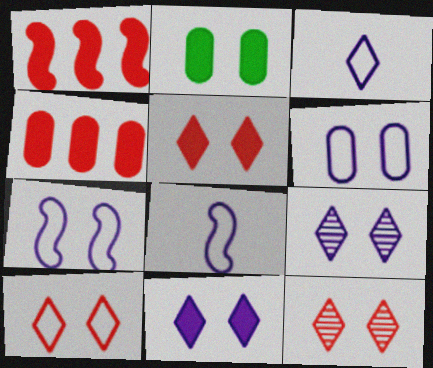[[2, 7, 12], 
[5, 10, 12]]